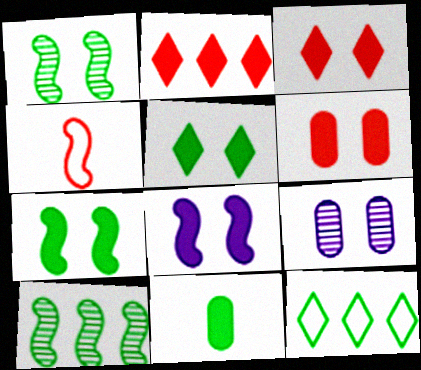[[1, 11, 12], 
[2, 8, 11], 
[4, 8, 10], 
[5, 6, 8]]